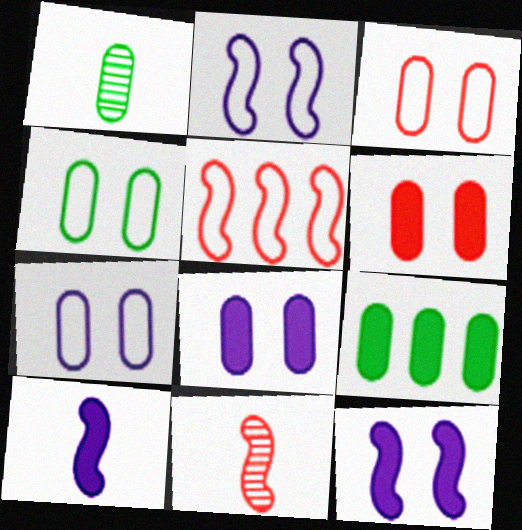[[1, 4, 9], 
[3, 4, 7]]